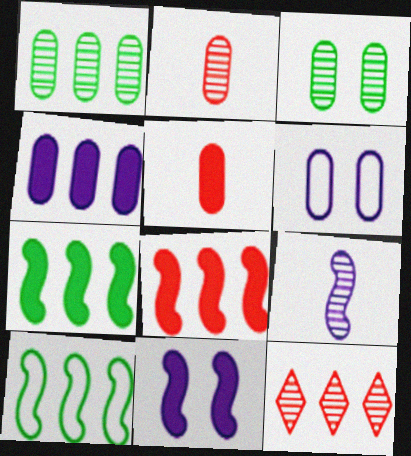[[1, 5, 6], 
[3, 9, 12], 
[4, 10, 12]]